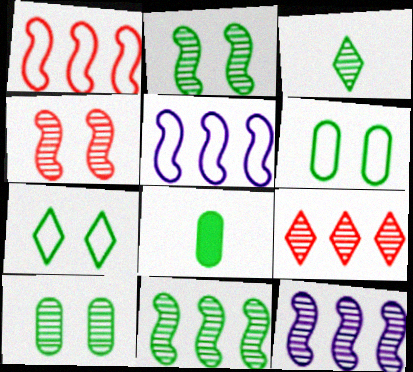[[3, 10, 11], 
[7, 8, 11]]